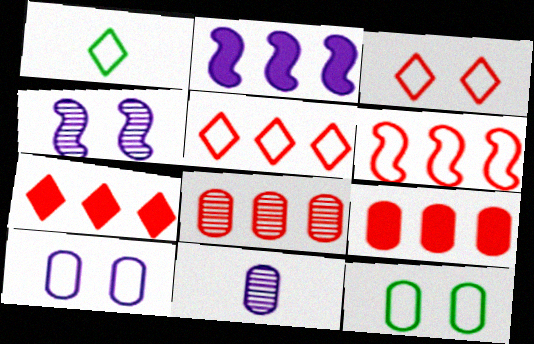[[1, 4, 9], 
[1, 6, 10], 
[6, 7, 8], 
[9, 11, 12]]